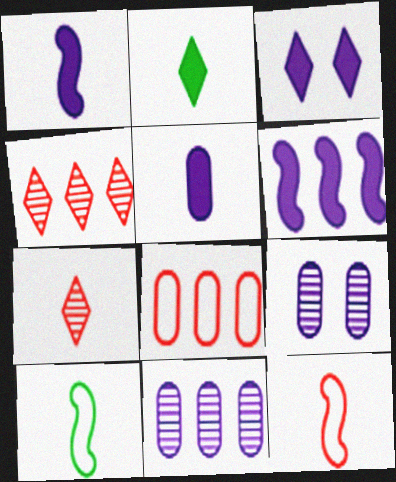[[3, 5, 6], 
[5, 7, 10]]